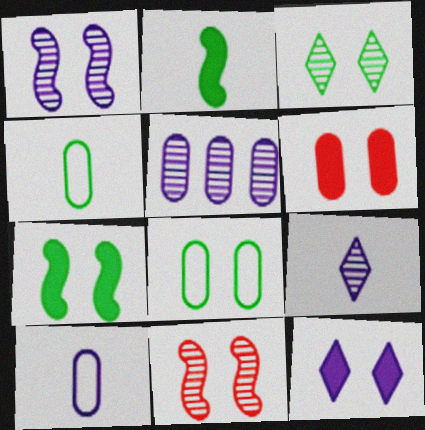[[1, 5, 9], 
[3, 7, 8], 
[4, 5, 6], 
[6, 7, 12], 
[8, 11, 12]]